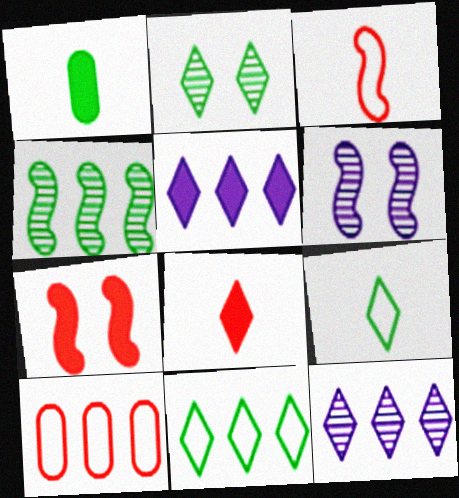[[1, 5, 7], 
[4, 5, 10]]